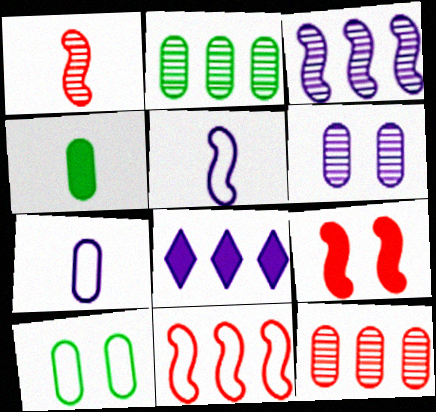[[1, 8, 10], 
[1, 9, 11], 
[2, 4, 10], 
[2, 8, 11], 
[4, 8, 9], 
[5, 6, 8]]